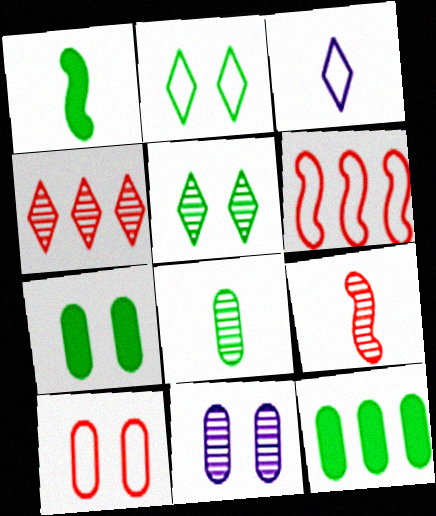[[7, 10, 11]]